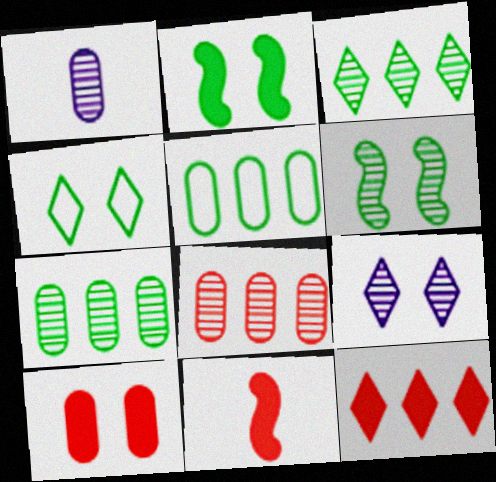[[1, 5, 10], 
[5, 9, 11], 
[10, 11, 12]]